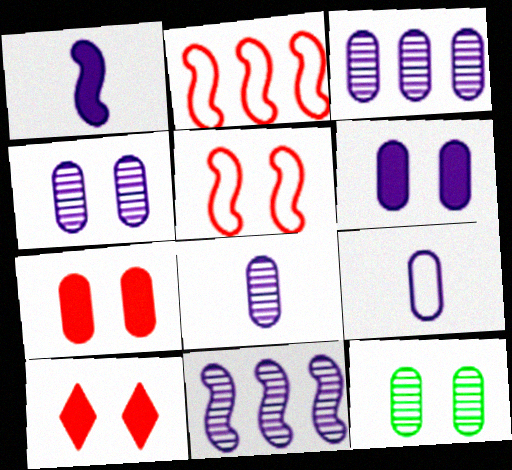[[3, 4, 8], 
[3, 6, 9]]